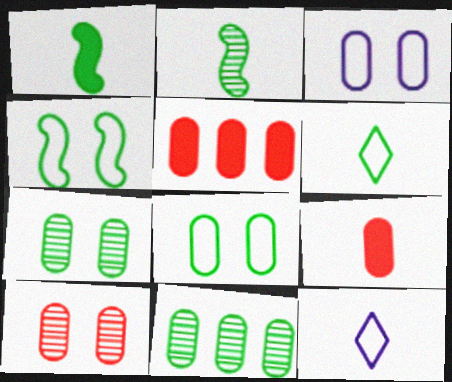[[2, 9, 12], 
[3, 9, 11]]